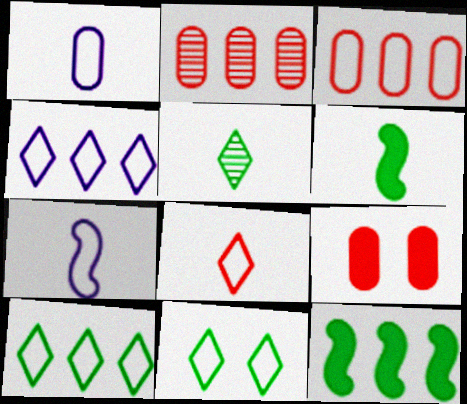[[2, 4, 12], 
[3, 7, 11], 
[4, 8, 11]]